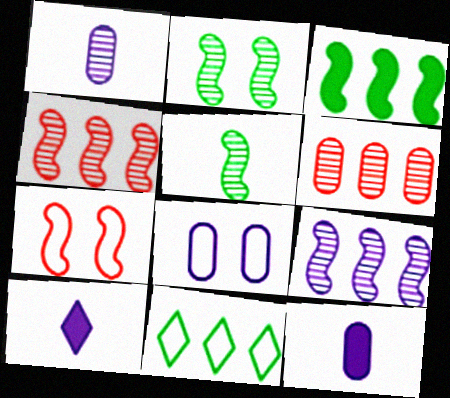[[8, 9, 10]]